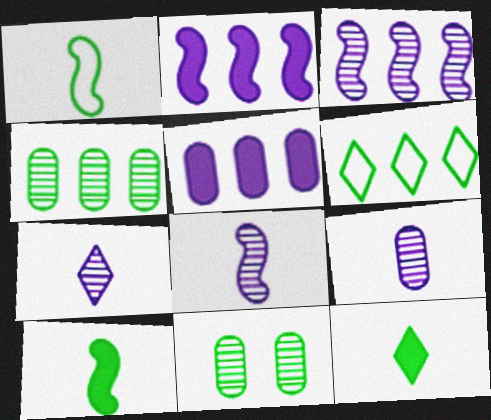[[6, 10, 11], 
[7, 8, 9]]